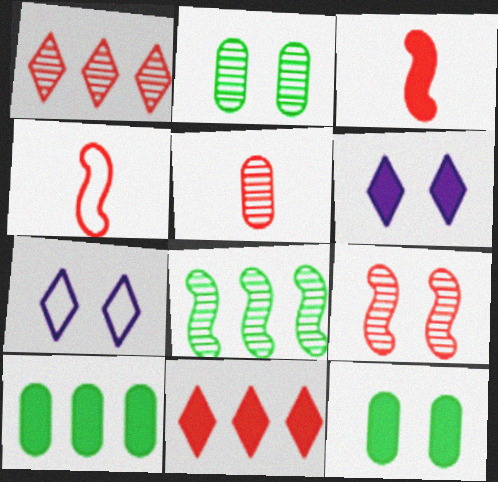[[1, 5, 9], 
[3, 6, 10], 
[7, 9, 12]]